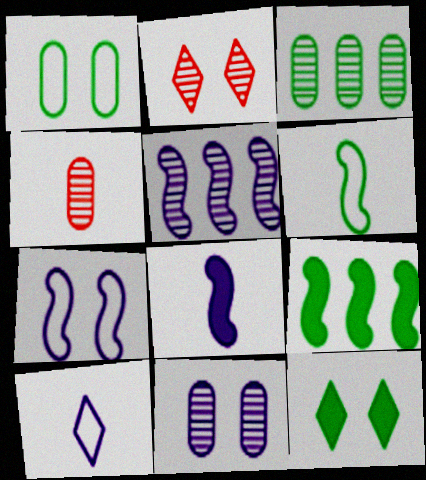[[3, 4, 11], 
[3, 6, 12], 
[5, 7, 8]]